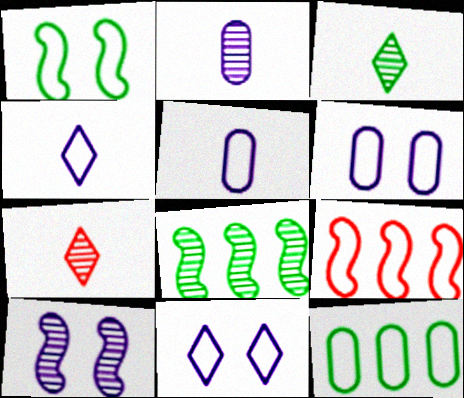[]